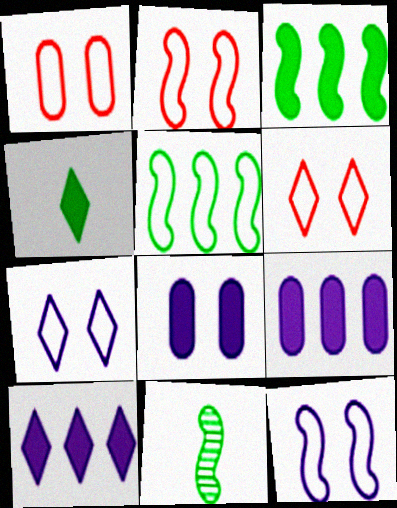[[1, 2, 6], 
[1, 10, 11], 
[6, 9, 11]]